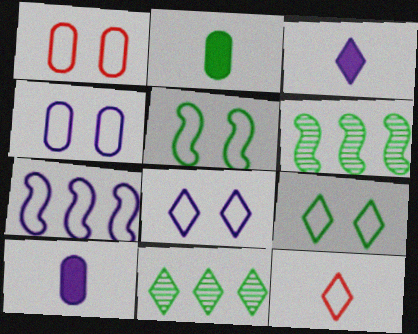[[1, 3, 6], 
[1, 5, 8], 
[2, 5, 11], 
[2, 6, 9]]